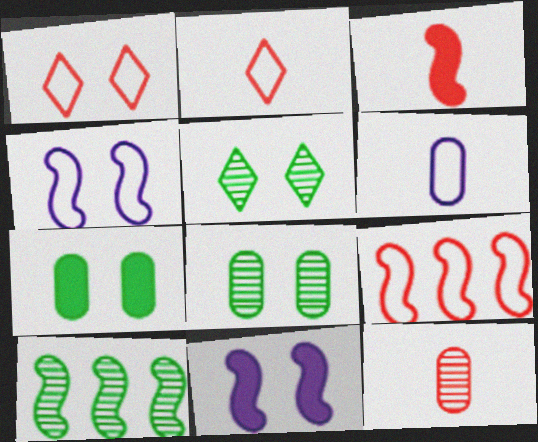[[1, 8, 11], 
[2, 3, 12], 
[3, 4, 10]]